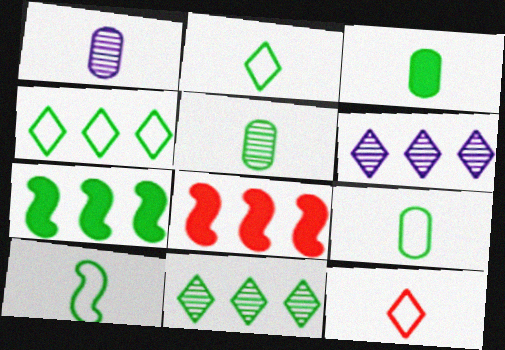[[2, 9, 10], 
[3, 5, 9]]